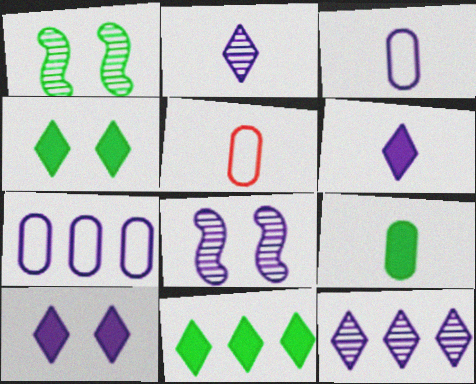[[5, 8, 11], 
[6, 7, 8]]